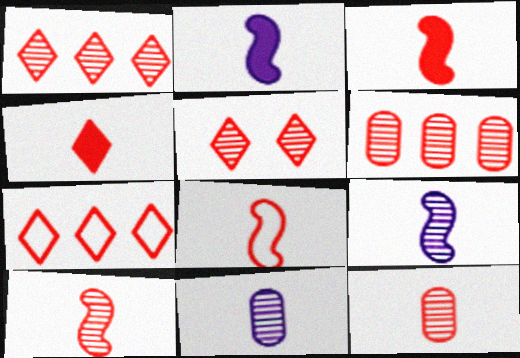[[3, 8, 10], 
[4, 5, 7], 
[4, 8, 12], 
[5, 6, 10]]